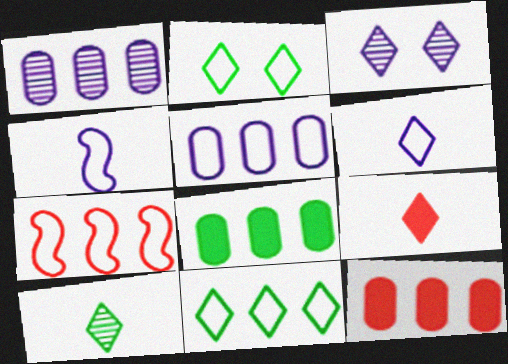[[3, 9, 11], 
[5, 7, 11], 
[6, 9, 10]]